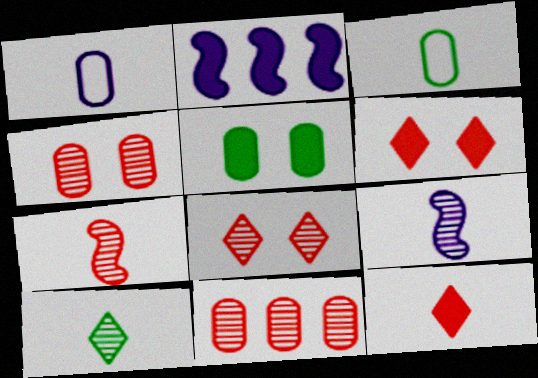[[1, 5, 11], 
[2, 3, 8], 
[2, 5, 12], 
[3, 9, 12], 
[7, 8, 11]]